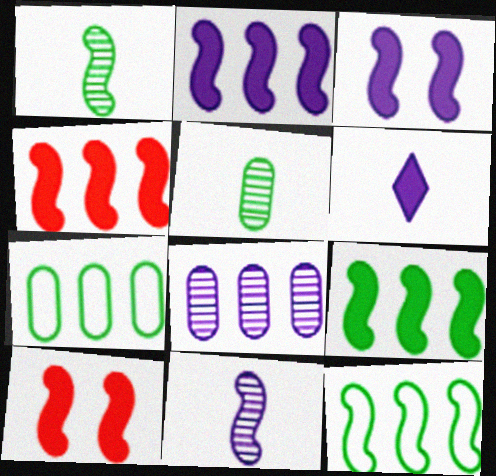[[2, 4, 9], 
[10, 11, 12]]